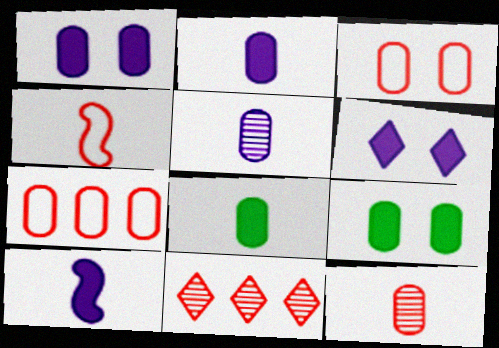[[5, 7, 9]]